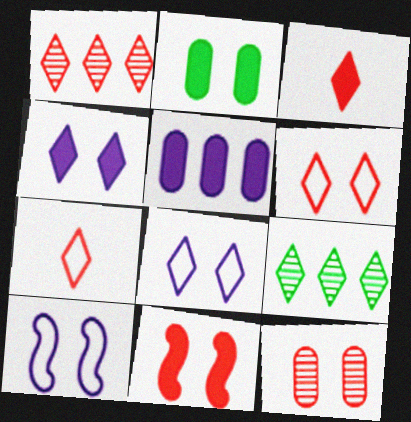[[1, 3, 6], 
[2, 4, 11], 
[3, 8, 9], 
[4, 7, 9], 
[6, 11, 12]]